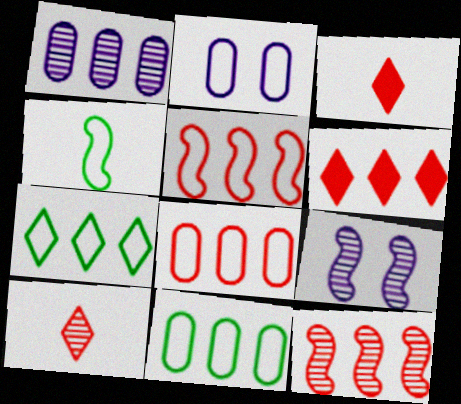[[3, 9, 11], 
[6, 8, 12]]